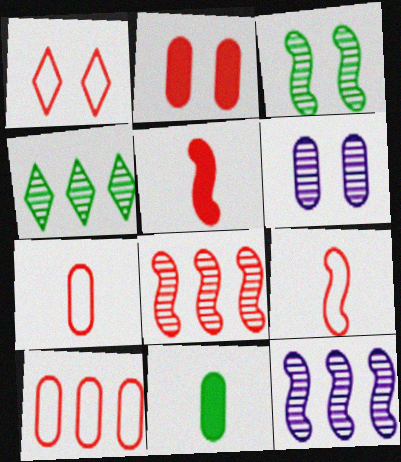[[1, 9, 10], 
[1, 11, 12], 
[6, 10, 11]]